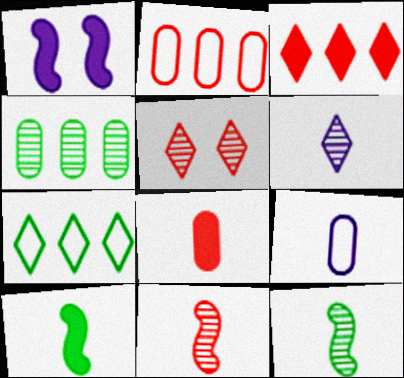[]